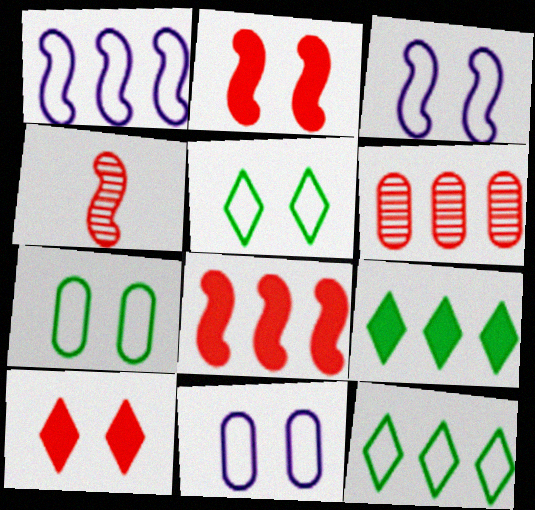[[1, 6, 9], 
[4, 9, 11]]